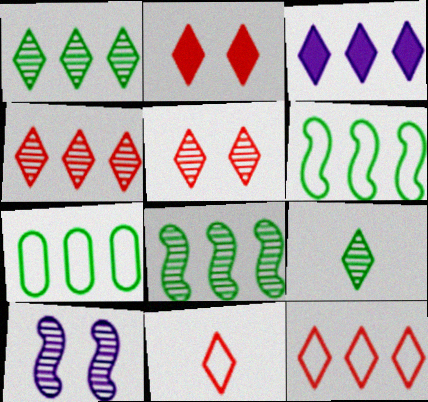[[1, 3, 12], 
[2, 4, 11]]